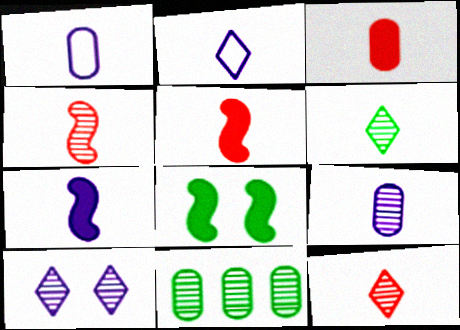[[1, 5, 6], 
[2, 7, 9], 
[4, 6, 9], 
[4, 10, 11]]